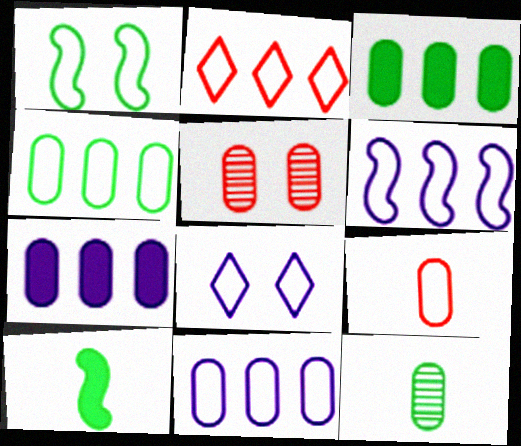[[2, 4, 6]]